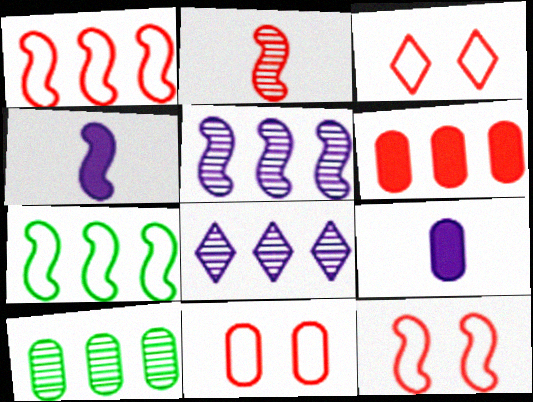[[2, 3, 6], 
[3, 4, 10], 
[3, 11, 12], 
[6, 7, 8], 
[9, 10, 11]]